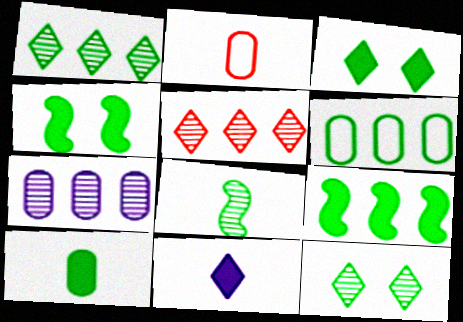[[1, 6, 9], 
[2, 8, 11], 
[3, 6, 8], 
[3, 9, 10]]